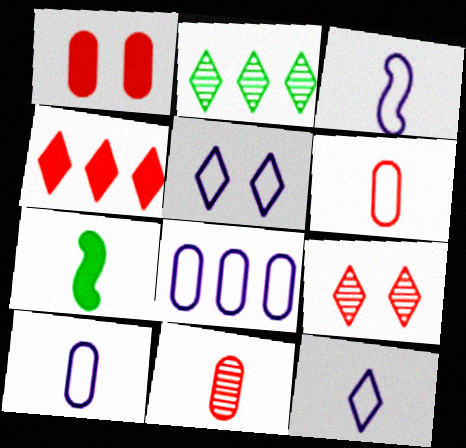[[1, 2, 3], 
[3, 5, 8], 
[3, 10, 12], 
[7, 8, 9], 
[7, 11, 12]]